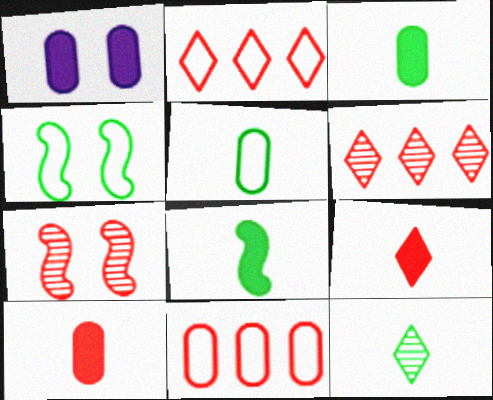[[2, 7, 10], 
[5, 8, 12], 
[7, 9, 11]]